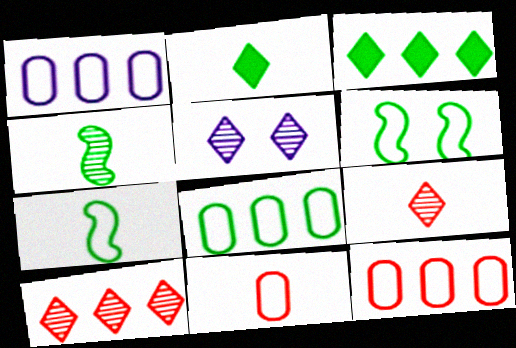[[1, 8, 12]]